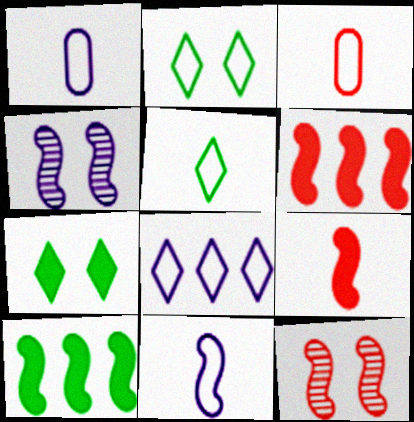[[3, 5, 11], 
[10, 11, 12]]